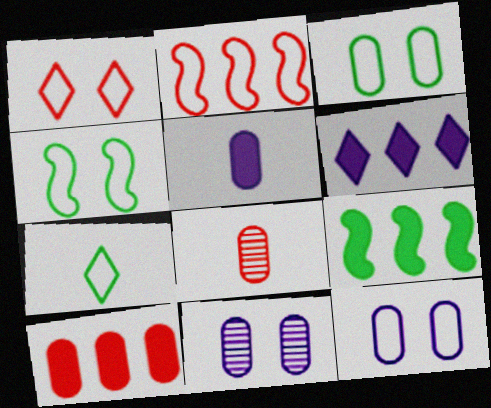[[1, 4, 12], 
[2, 7, 12], 
[4, 6, 8], 
[6, 9, 10]]